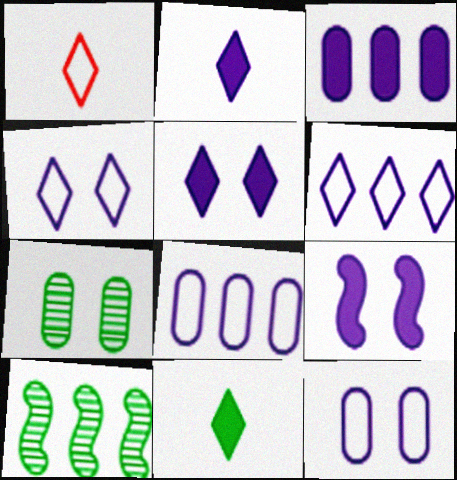[[2, 3, 9]]